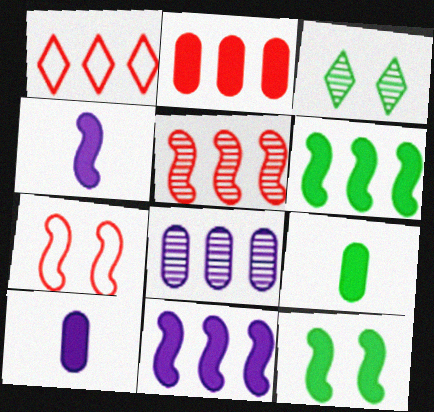[[1, 2, 5], 
[1, 6, 8]]